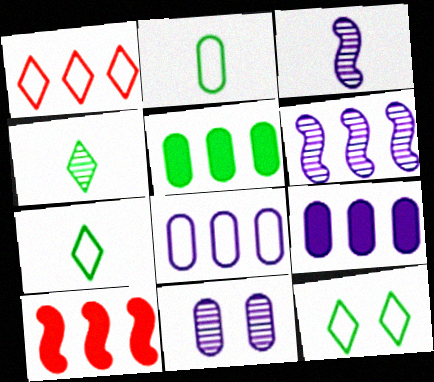[[1, 5, 6], 
[7, 10, 11]]